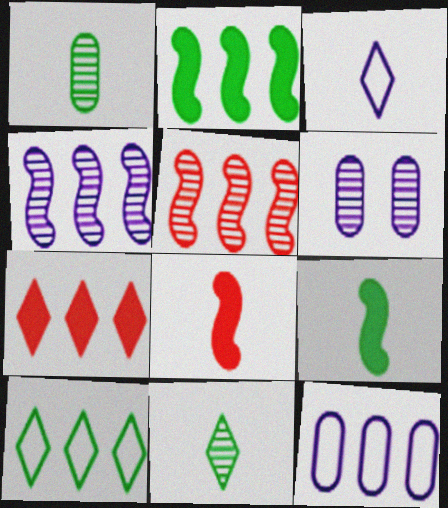[[1, 3, 8], 
[5, 6, 11], 
[6, 8, 10]]